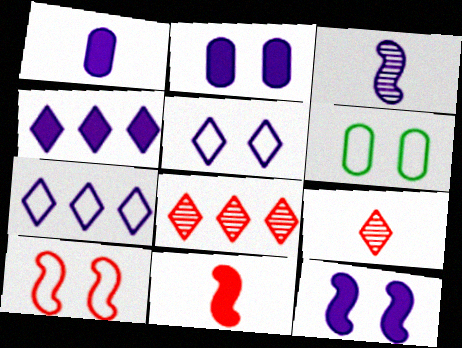[[1, 4, 12], 
[2, 3, 7], 
[5, 6, 10]]